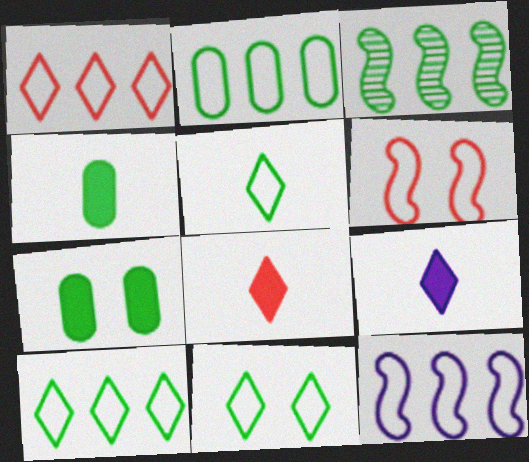[[1, 2, 12], 
[3, 4, 11], 
[3, 5, 7], 
[5, 10, 11]]